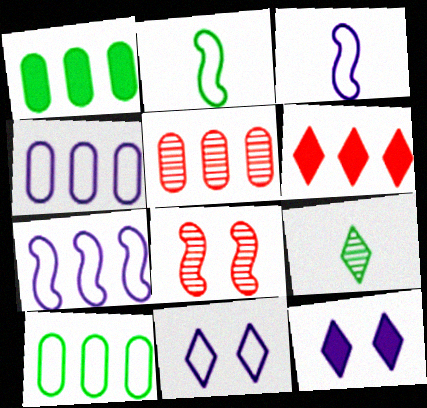[[1, 4, 5], 
[2, 5, 12], 
[3, 4, 11], 
[6, 9, 11]]